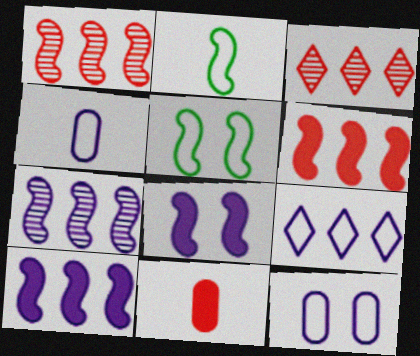[[1, 2, 8]]